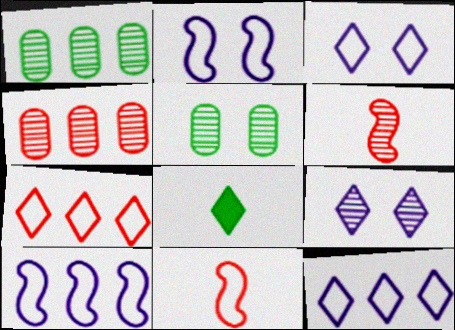[[1, 6, 9], 
[2, 4, 8], 
[7, 8, 9]]